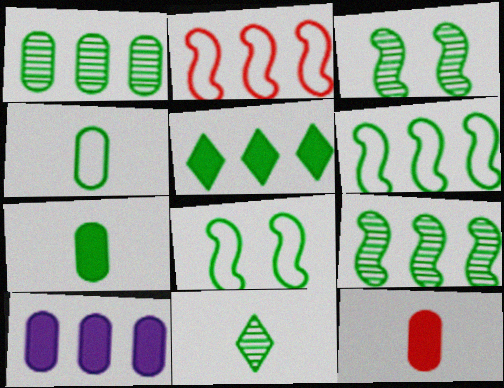[[1, 3, 11], 
[1, 5, 6], 
[3, 4, 5]]